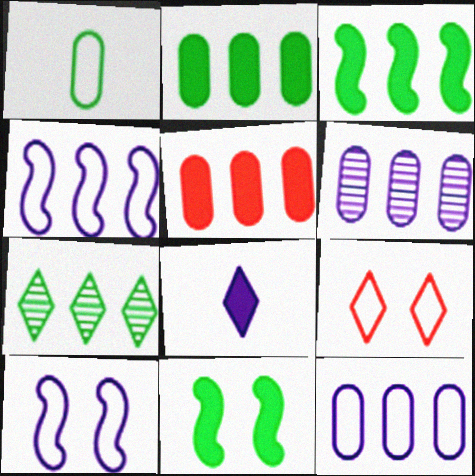[[1, 4, 9], 
[1, 7, 11], 
[4, 5, 7], 
[5, 8, 11], 
[6, 8, 10], 
[7, 8, 9]]